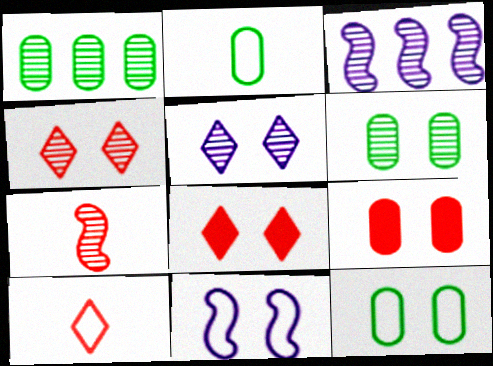[[1, 5, 7], 
[2, 3, 8], 
[6, 8, 11]]